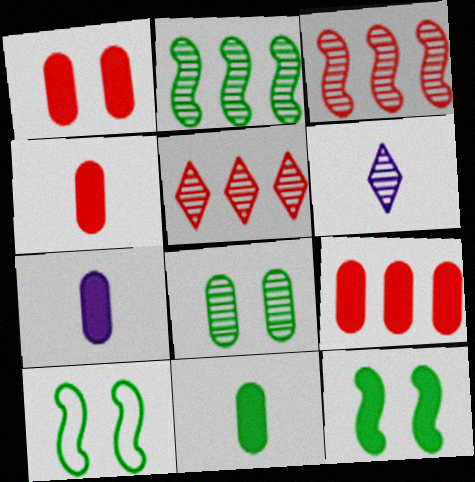[[1, 4, 9], 
[3, 6, 8], 
[4, 7, 11], 
[5, 7, 10], 
[6, 9, 10]]